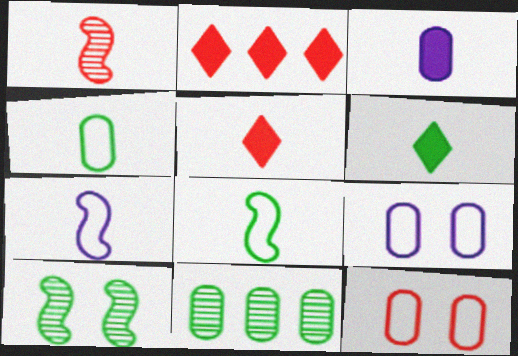[[1, 2, 12], 
[3, 11, 12]]